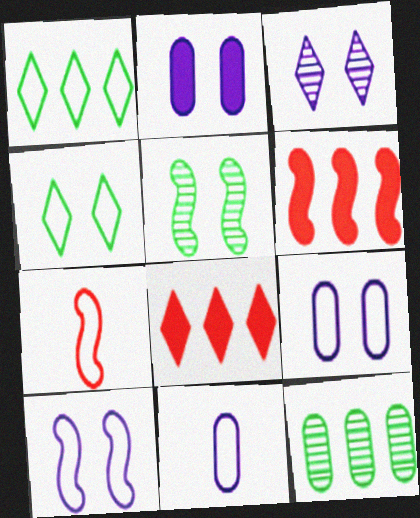[[1, 7, 9], 
[2, 3, 10], 
[5, 8, 11]]